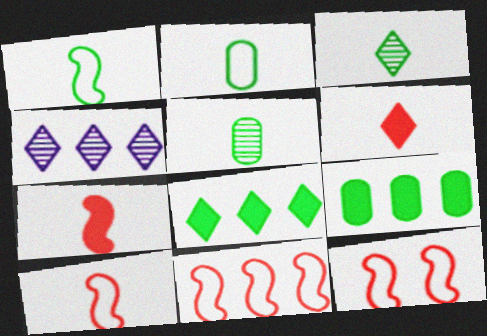[[4, 9, 11], 
[10, 11, 12]]